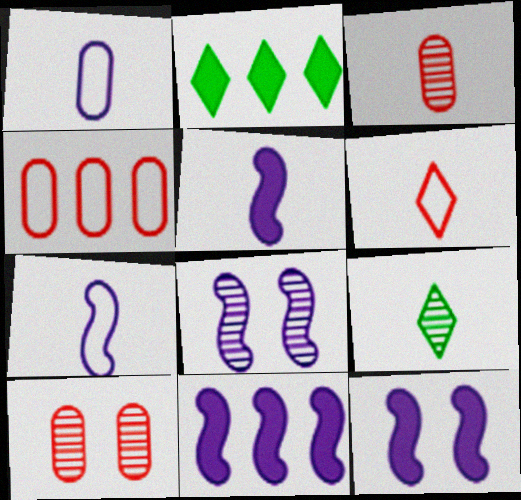[[2, 7, 10], 
[4, 9, 12], 
[5, 11, 12], 
[7, 8, 11]]